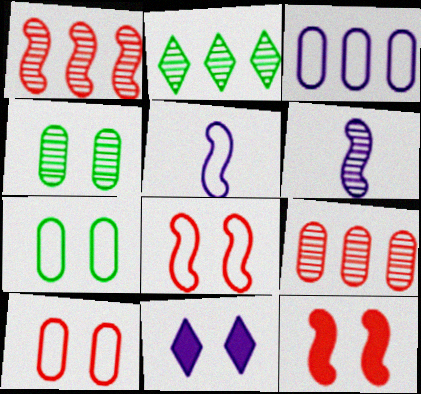[[3, 6, 11], 
[4, 8, 11]]